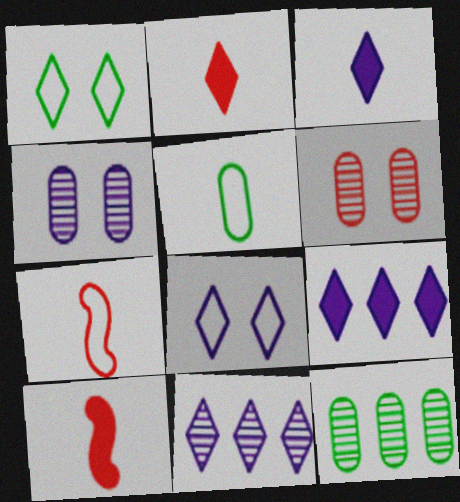[[1, 2, 11], 
[3, 8, 11], 
[8, 10, 12]]